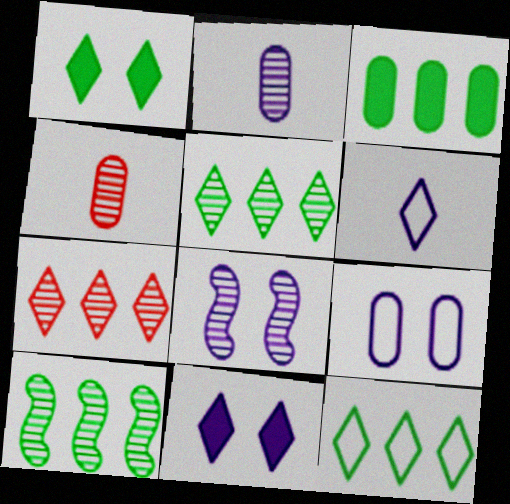[[1, 6, 7], 
[3, 4, 9], 
[3, 10, 12], 
[4, 5, 8], 
[8, 9, 11]]